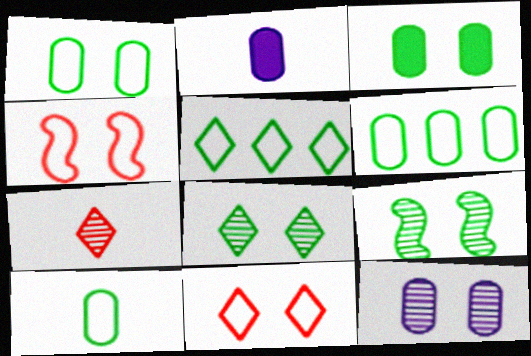[[1, 6, 10]]